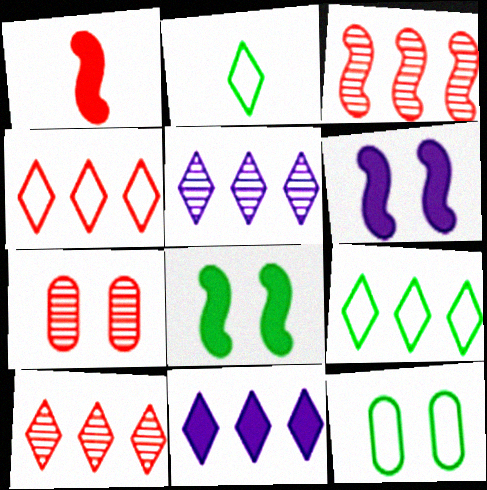[[1, 4, 7], 
[1, 5, 12], 
[9, 10, 11]]